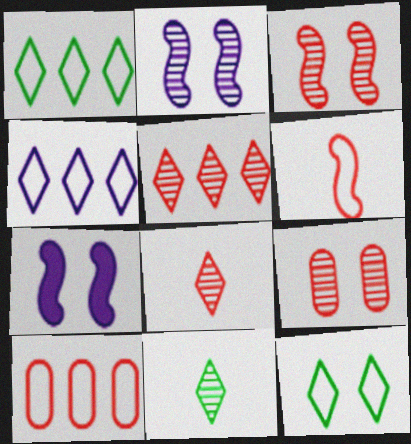[[7, 9, 12], 
[7, 10, 11]]